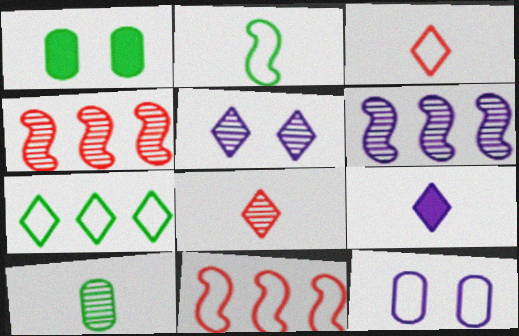[[1, 3, 6], 
[4, 5, 10], 
[6, 9, 12]]